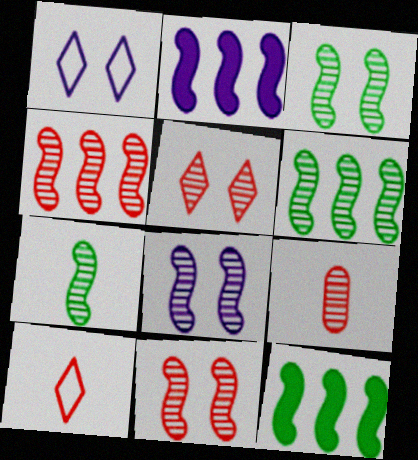[[1, 9, 12], 
[3, 6, 7], 
[3, 8, 11], 
[4, 5, 9], 
[4, 7, 8]]